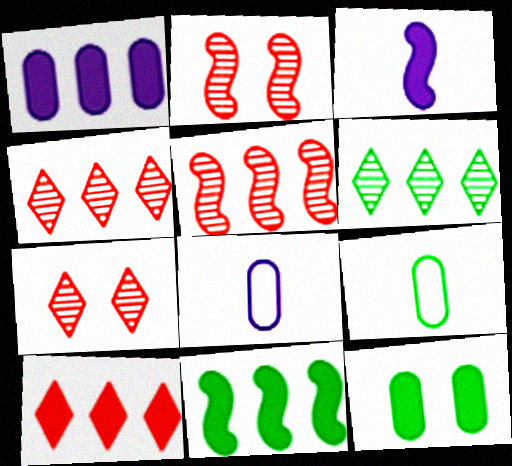[[1, 10, 11], 
[3, 10, 12], 
[7, 8, 11]]